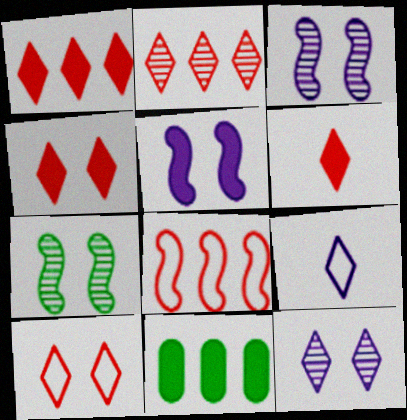[[1, 4, 6], 
[2, 6, 10], 
[5, 6, 11]]